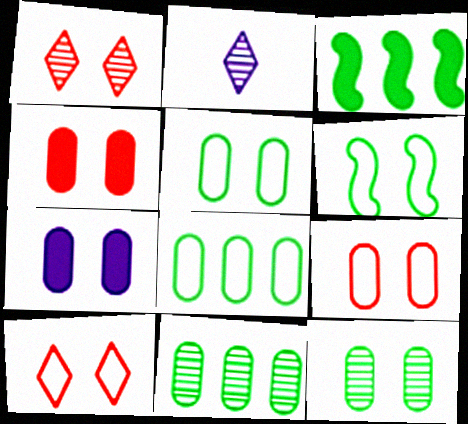[[1, 6, 7], 
[2, 3, 9], 
[7, 9, 12]]